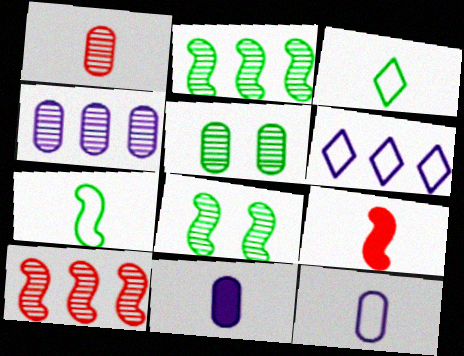[[1, 4, 5], 
[5, 6, 9]]